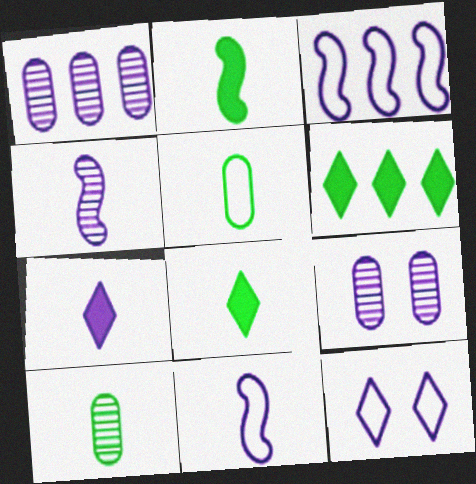[[3, 7, 9]]